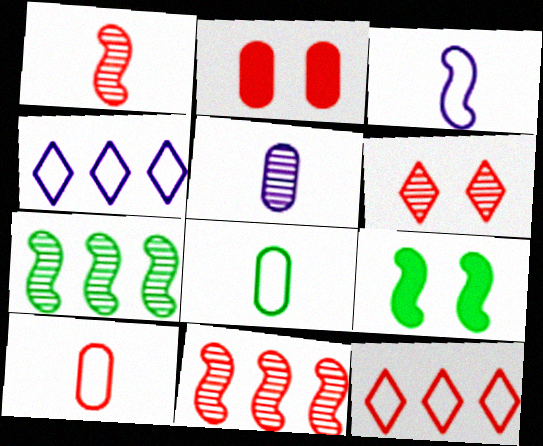[[1, 2, 12], 
[3, 9, 11], 
[5, 6, 7], 
[5, 9, 12]]